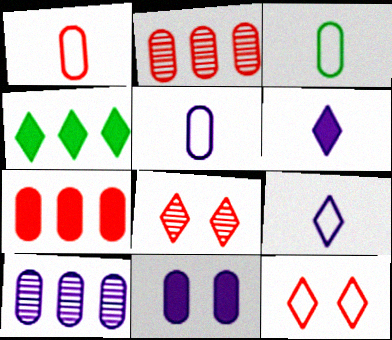[[1, 3, 5], 
[2, 3, 11], 
[4, 8, 9], 
[5, 10, 11]]